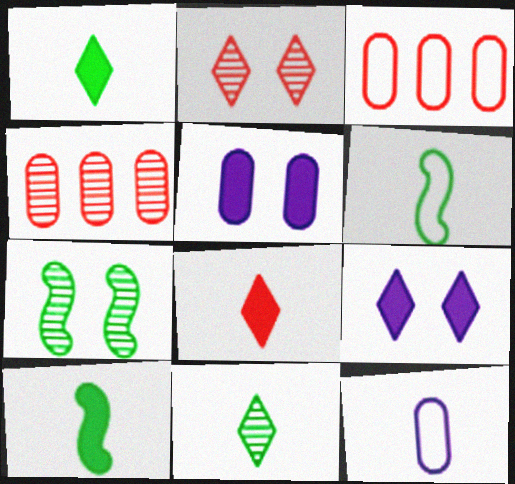[[4, 6, 9]]